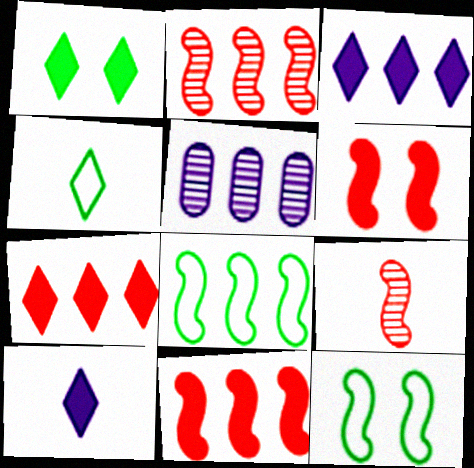[[1, 7, 10], 
[4, 5, 6], 
[5, 7, 8]]